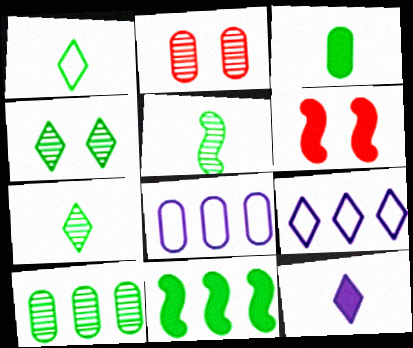[[1, 3, 5], 
[2, 3, 8], 
[4, 5, 10], 
[6, 7, 8]]